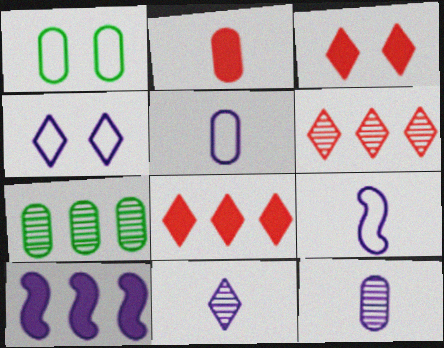[[3, 7, 9], 
[4, 10, 12]]